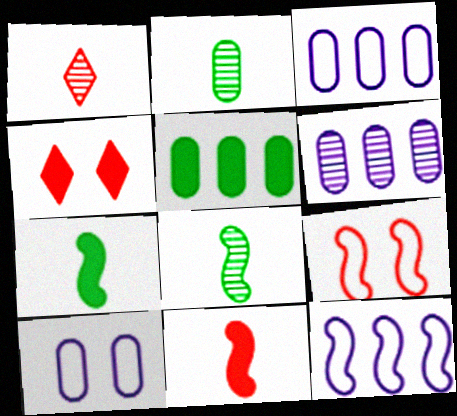[[2, 4, 12], 
[3, 4, 8]]